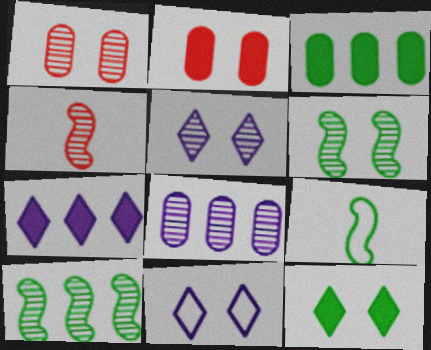[[1, 5, 6], 
[1, 7, 9], 
[2, 6, 11], 
[3, 4, 11]]